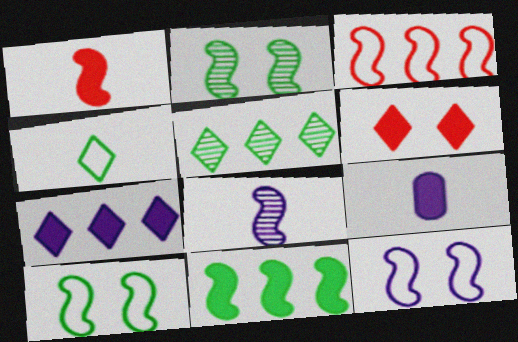[[6, 9, 11]]